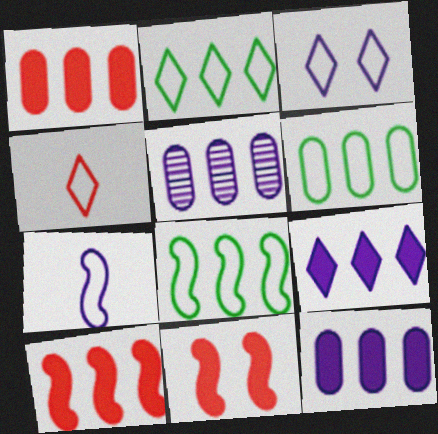[[1, 5, 6], 
[2, 3, 4], 
[2, 5, 10], 
[2, 6, 8]]